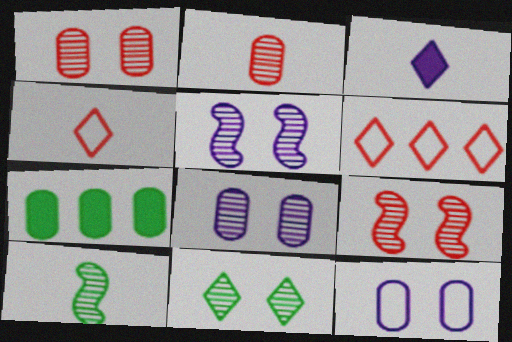[[1, 5, 11], 
[2, 7, 12], 
[3, 6, 11], 
[4, 5, 7], 
[8, 9, 11]]